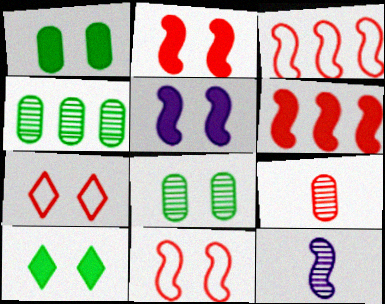[[5, 7, 8], 
[6, 7, 9]]